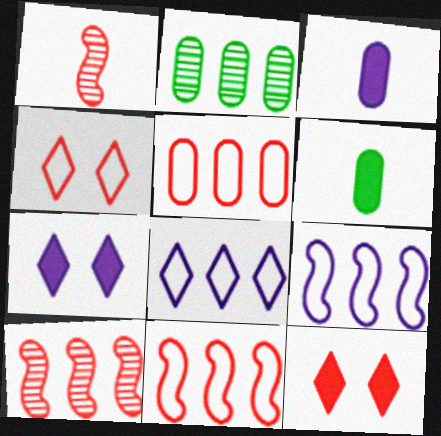[[1, 5, 12]]